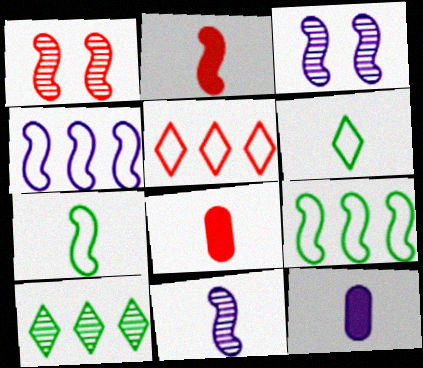[[1, 5, 8], 
[2, 3, 9], 
[2, 7, 11], 
[6, 8, 11]]